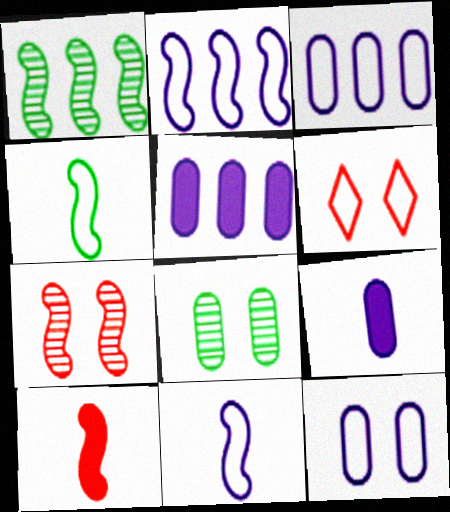[[1, 6, 9], 
[3, 4, 6]]